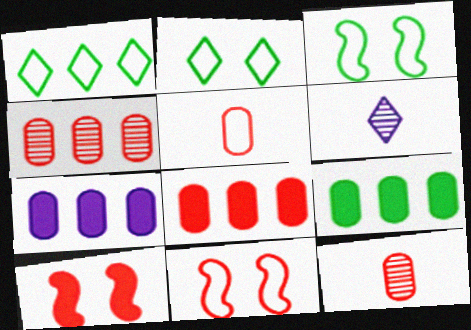[[3, 6, 8], 
[6, 9, 11], 
[7, 8, 9]]